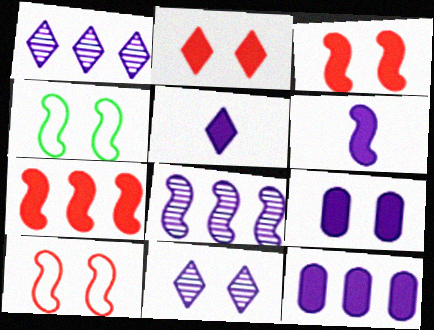[]